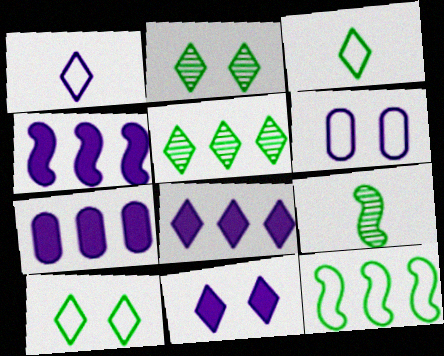[[4, 7, 8]]